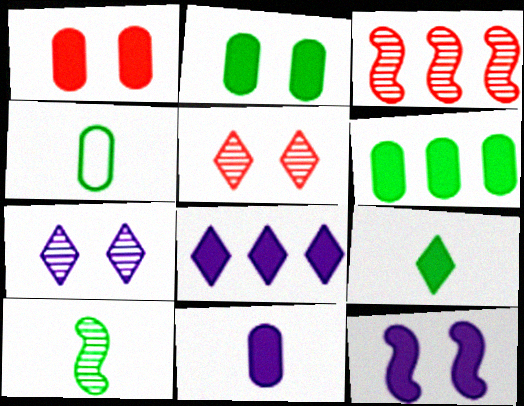[[1, 6, 11], 
[4, 9, 10], 
[8, 11, 12]]